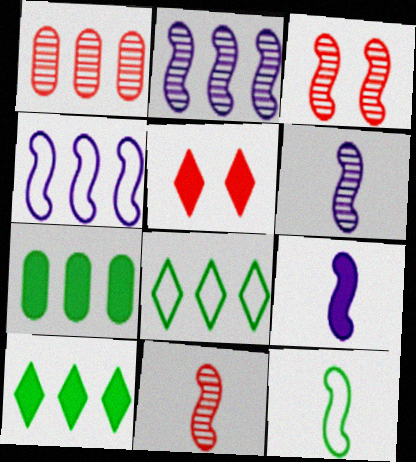[[1, 4, 10], 
[5, 7, 9], 
[9, 11, 12]]